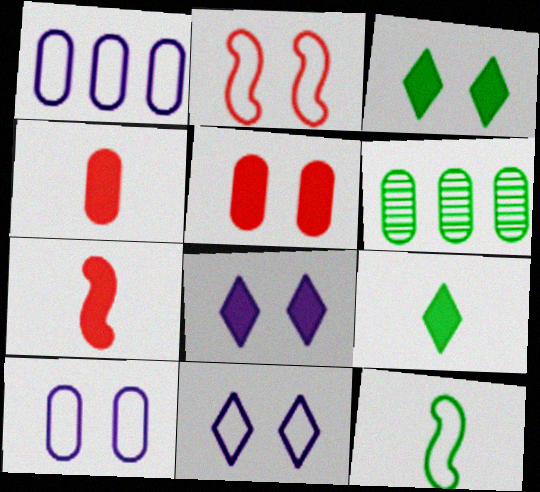[[3, 6, 12], 
[4, 6, 10], 
[6, 7, 11]]